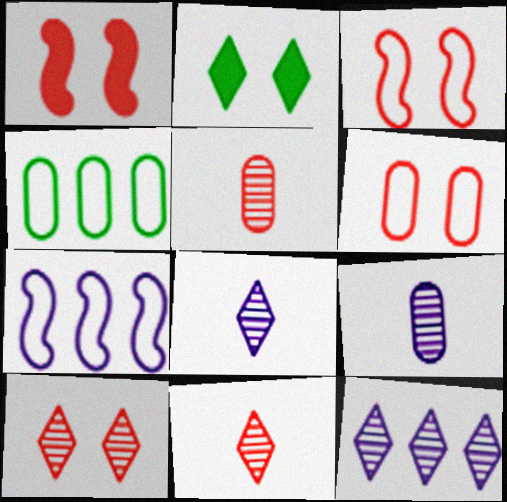[[1, 4, 8], 
[1, 6, 10], 
[2, 5, 7]]